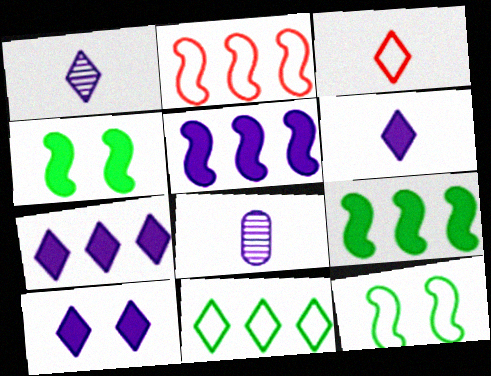[[6, 7, 10]]